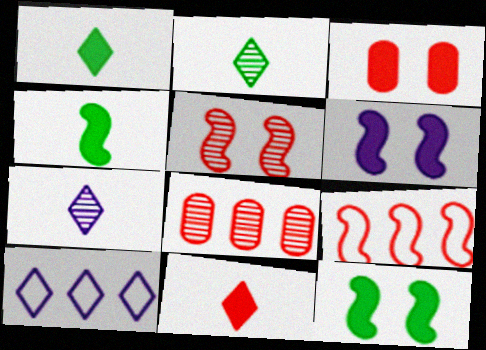[]